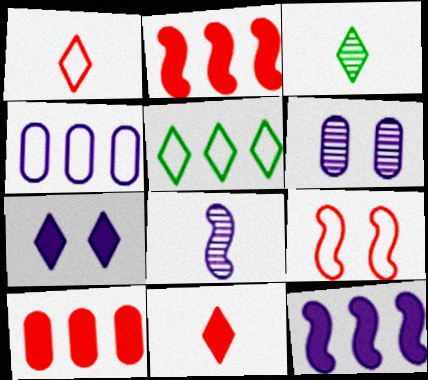[[4, 7, 8]]